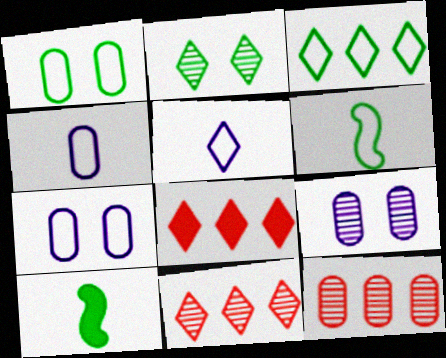[[1, 3, 6], 
[2, 5, 8], 
[6, 8, 9], 
[7, 10, 11]]